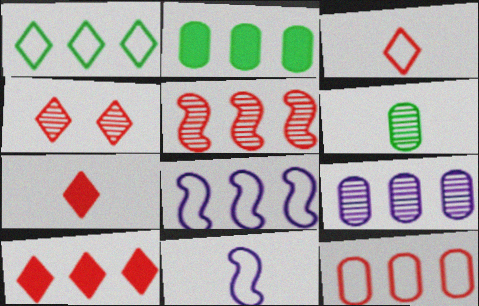[[1, 8, 12], 
[2, 4, 11], 
[2, 9, 12], 
[3, 4, 10], 
[5, 10, 12], 
[6, 7, 11]]